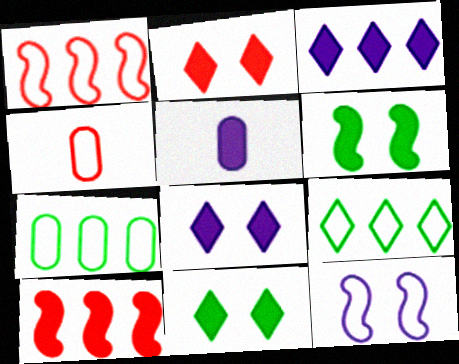[[2, 8, 11], 
[4, 9, 12], 
[5, 10, 11]]